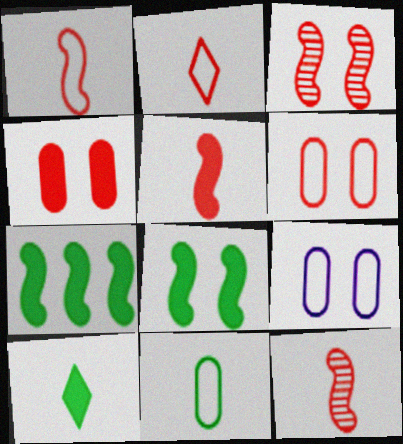[[1, 5, 12]]